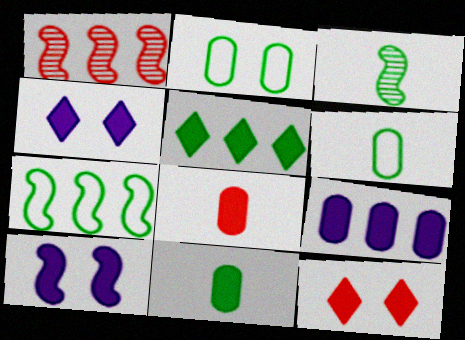[[1, 4, 6], 
[2, 3, 5], 
[5, 8, 10]]